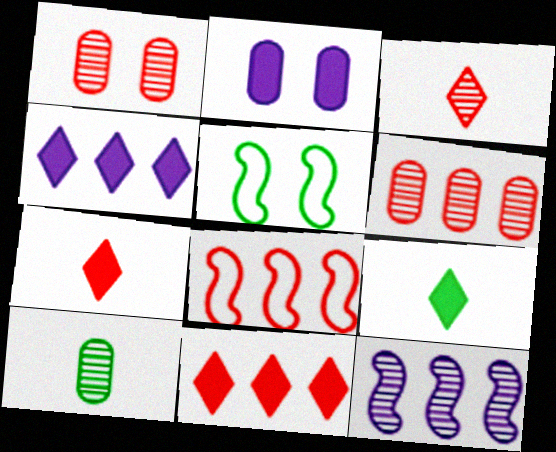[[1, 7, 8], 
[6, 8, 11]]